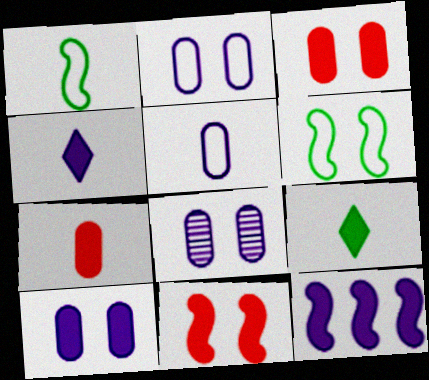[[2, 8, 10], 
[3, 9, 12], 
[4, 10, 12]]